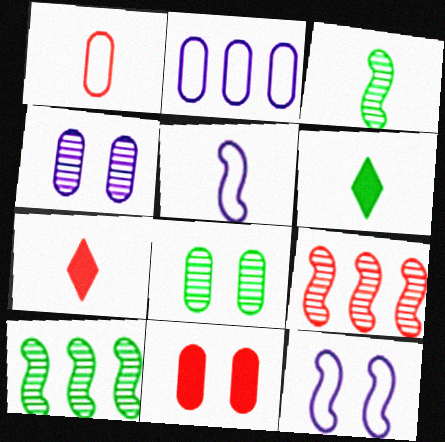[]